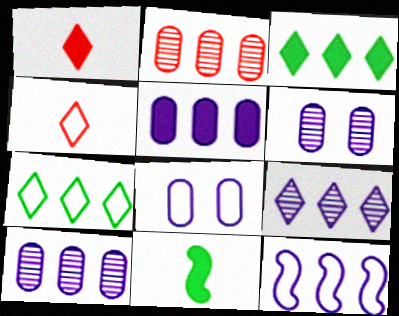[[2, 3, 12], 
[5, 9, 12]]